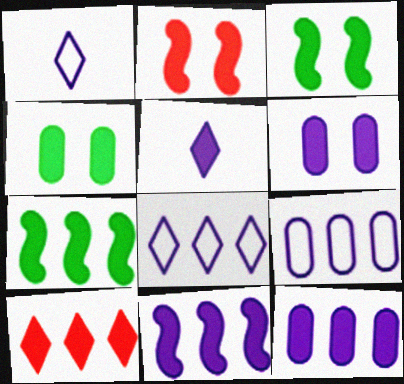[[5, 6, 11], 
[7, 10, 12]]